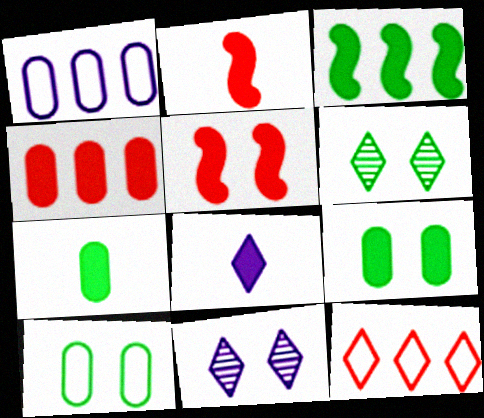[[1, 2, 6], 
[2, 7, 8], 
[5, 10, 11], 
[6, 8, 12]]